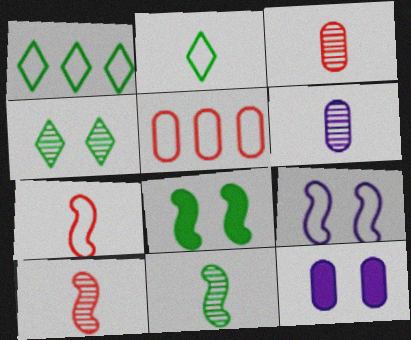[[1, 10, 12], 
[2, 5, 9]]